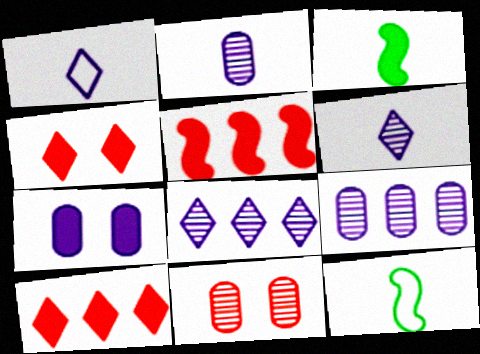[[3, 7, 10], 
[4, 9, 12]]